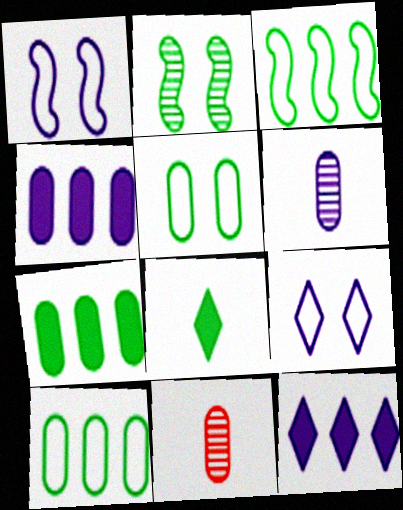[[1, 6, 12], 
[2, 8, 10], 
[4, 5, 11]]